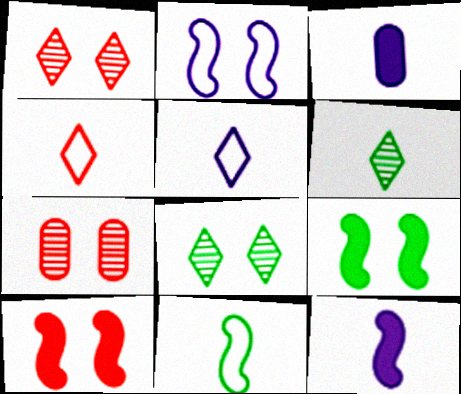[]